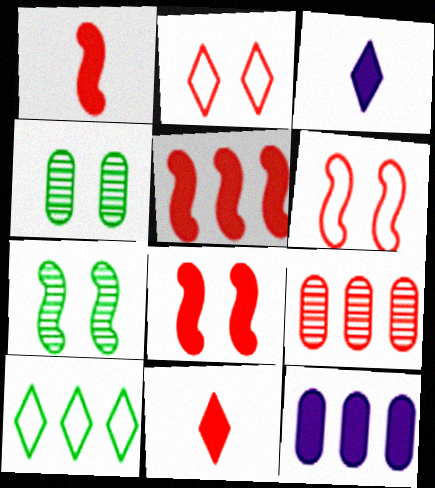[[1, 2, 9], 
[1, 5, 8], 
[6, 9, 11]]